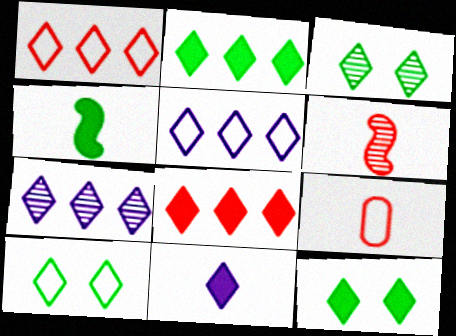[[1, 2, 7], 
[1, 3, 11], 
[3, 10, 12], 
[8, 11, 12]]